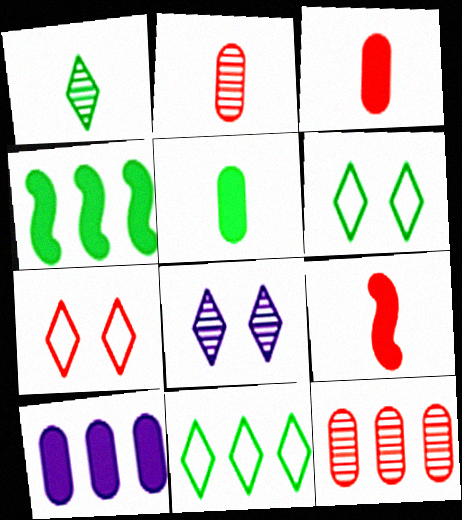[[7, 9, 12]]